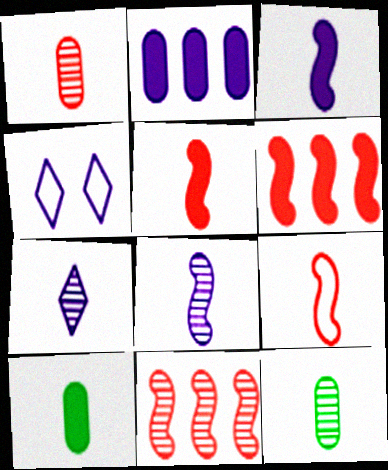[[2, 4, 8], 
[4, 6, 12], 
[4, 10, 11], 
[7, 9, 10]]